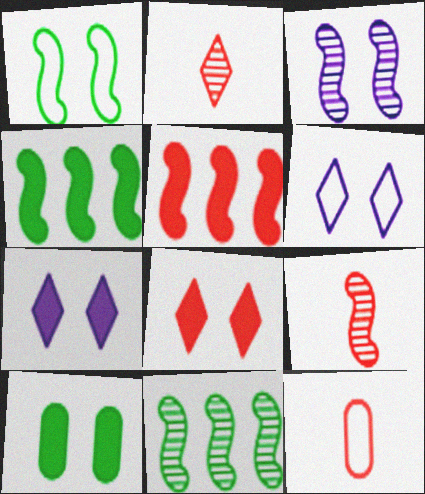[[3, 9, 11], 
[7, 11, 12]]